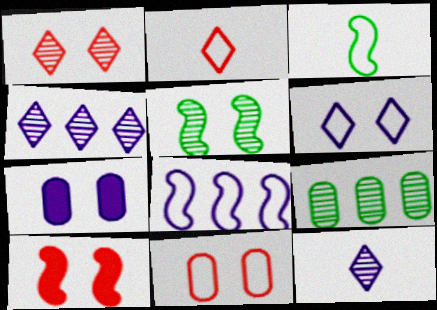[[1, 10, 11], 
[7, 8, 12]]